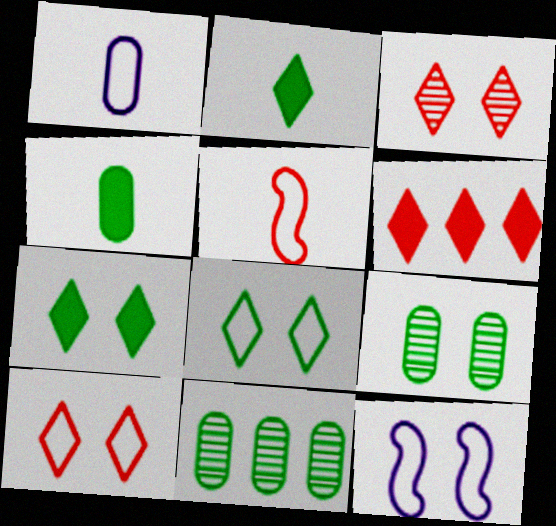[]